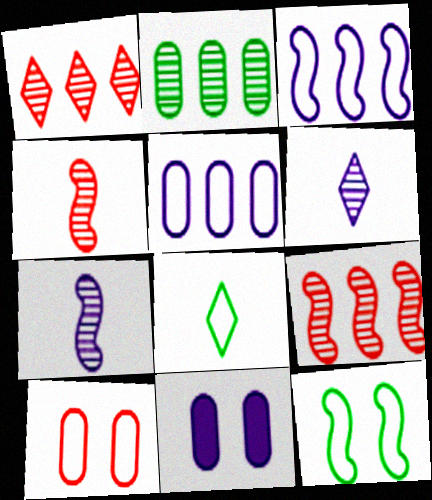[[3, 6, 11], 
[3, 8, 10], 
[8, 9, 11]]